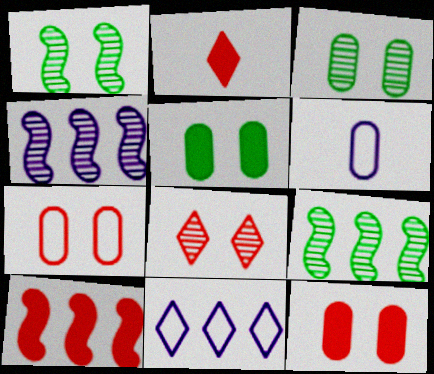[[2, 10, 12]]